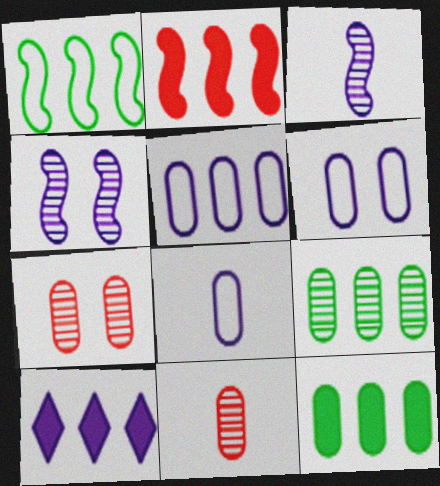[[2, 10, 12], 
[3, 6, 10], 
[4, 8, 10], 
[5, 6, 8], 
[6, 11, 12], 
[7, 8, 12]]